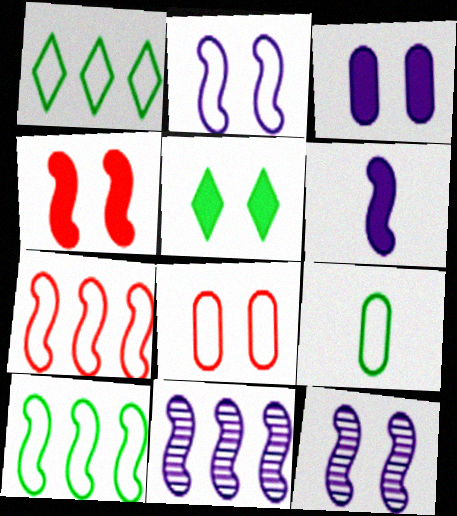[[2, 6, 11], 
[3, 4, 5], 
[5, 8, 12]]